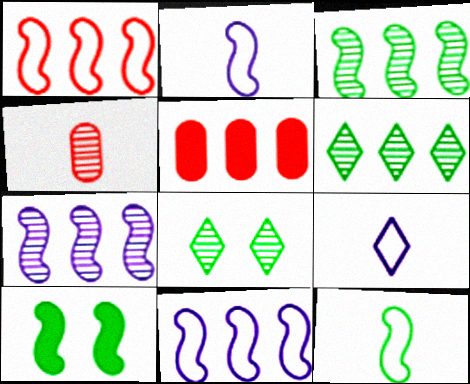[[2, 5, 8], 
[3, 10, 12], 
[4, 7, 8], 
[5, 6, 11]]